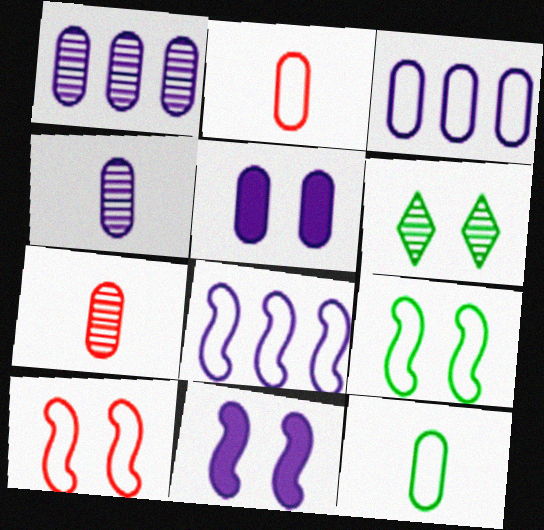[[3, 4, 5], 
[5, 6, 10]]